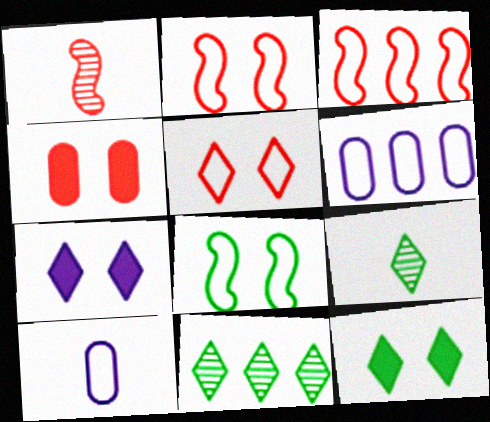[[1, 6, 12]]